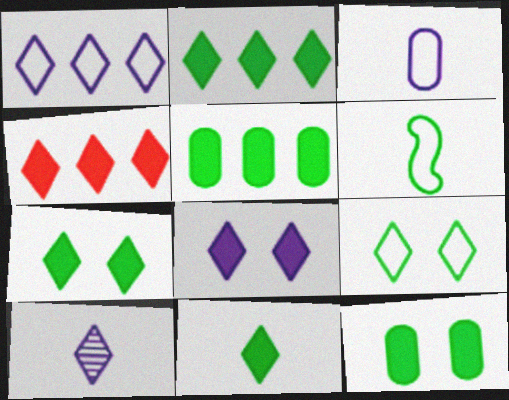[[1, 8, 10], 
[2, 7, 11], 
[4, 8, 11], 
[4, 9, 10]]